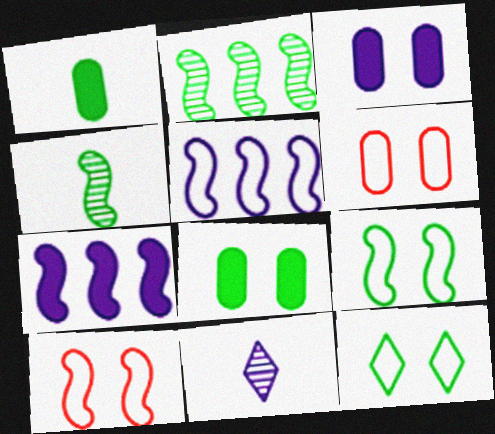[[1, 2, 12], 
[3, 5, 11], 
[4, 7, 10]]